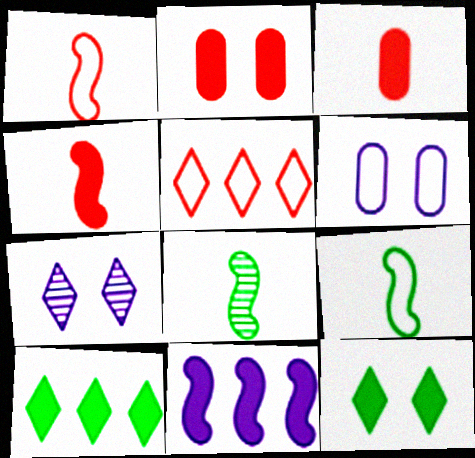[[3, 11, 12], 
[5, 6, 9]]